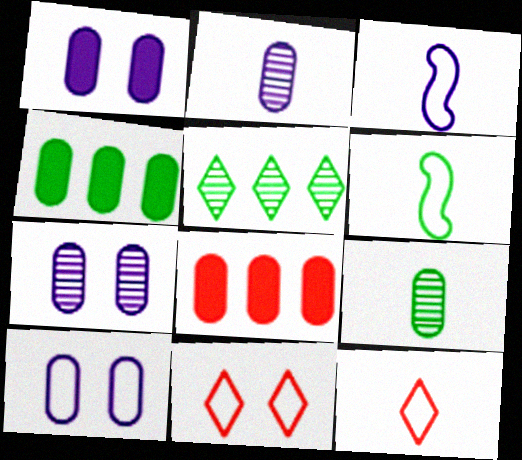[[1, 7, 10], 
[8, 9, 10]]